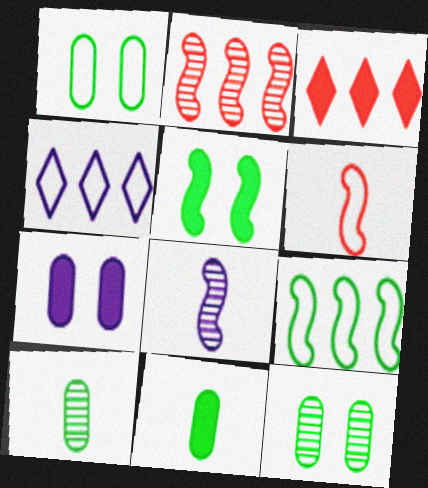[[1, 3, 8], 
[1, 4, 6], 
[4, 7, 8]]